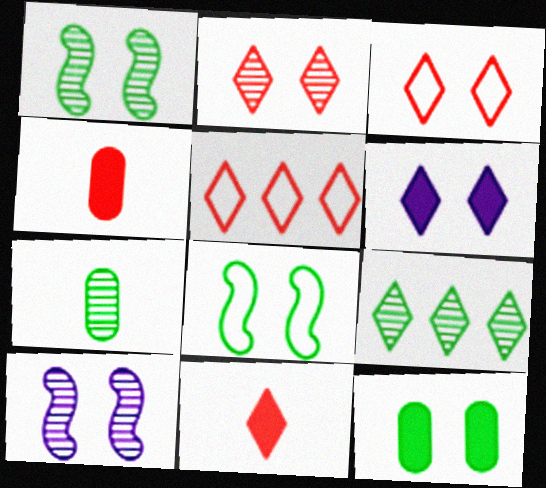[[1, 7, 9], 
[2, 5, 11], 
[3, 10, 12]]